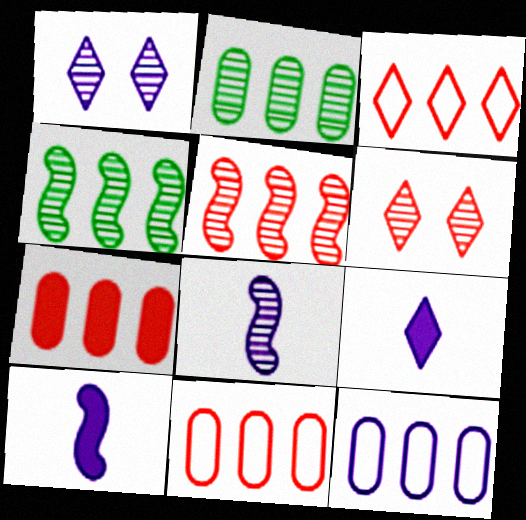[[1, 10, 12], 
[2, 6, 8], 
[2, 7, 12], 
[3, 5, 7]]